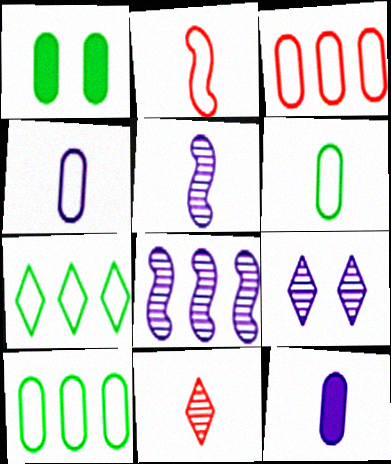[]